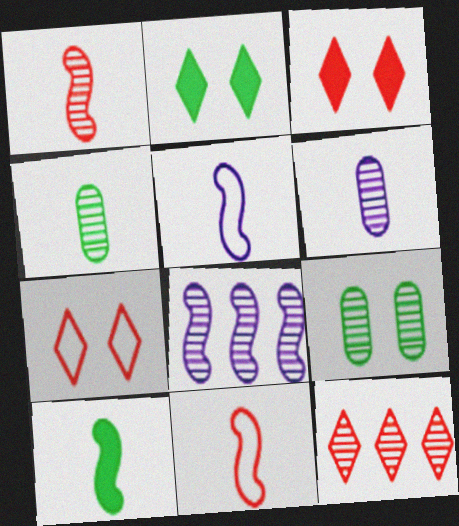[[1, 5, 10]]